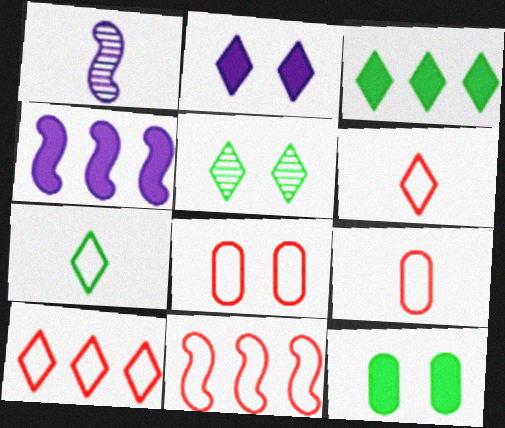[[1, 3, 8], 
[1, 10, 12], 
[3, 5, 7], 
[4, 5, 9], 
[6, 8, 11]]